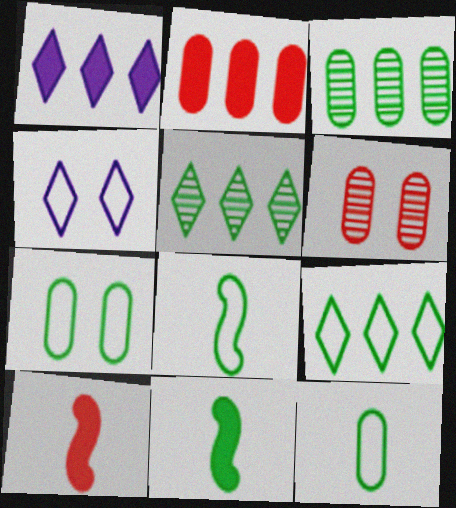[[1, 6, 8], 
[3, 4, 10], 
[5, 7, 11], 
[7, 8, 9]]